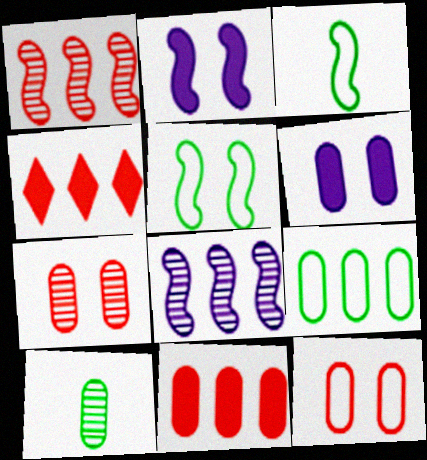[[1, 2, 3], 
[4, 8, 9]]